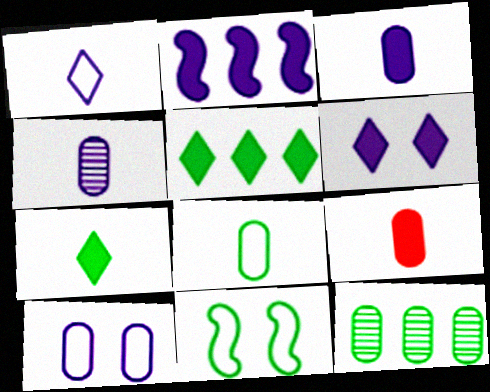[[2, 3, 6], 
[4, 8, 9], 
[7, 11, 12], 
[9, 10, 12]]